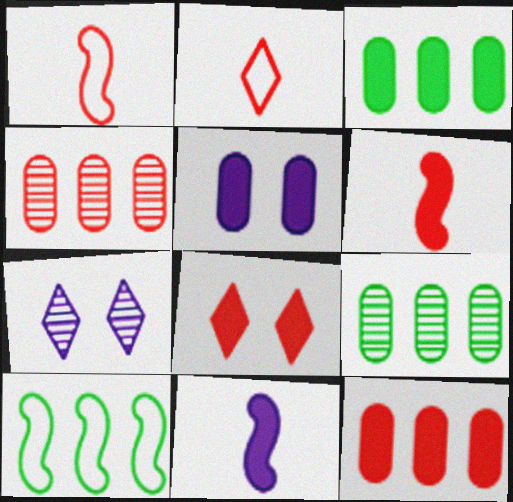[[1, 3, 7], 
[1, 4, 8], 
[3, 8, 11], 
[6, 8, 12]]